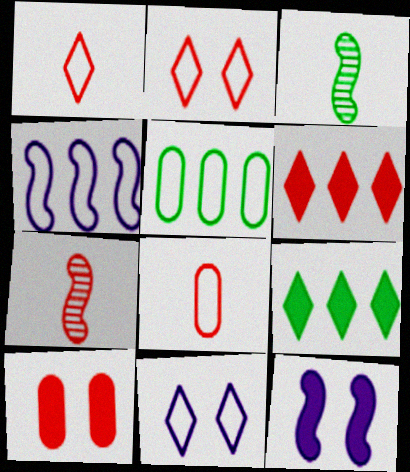[]